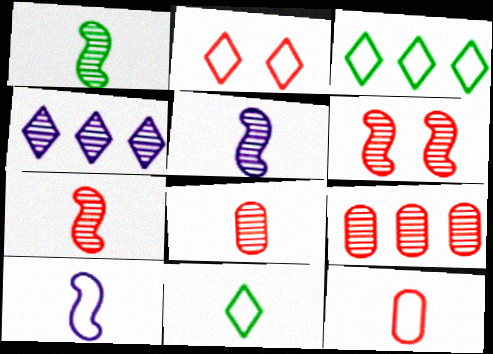[[1, 5, 7], 
[10, 11, 12]]